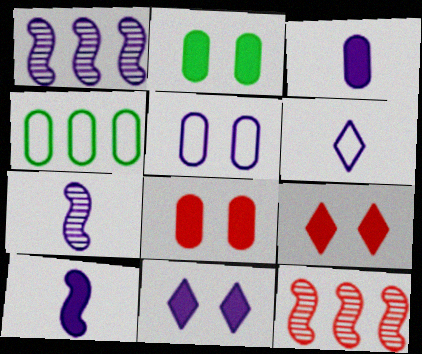[[2, 6, 12], 
[3, 6, 7], 
[4, 7, 9]]